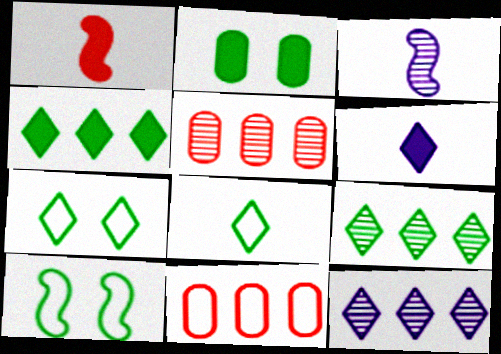[[5, 6, 10]]